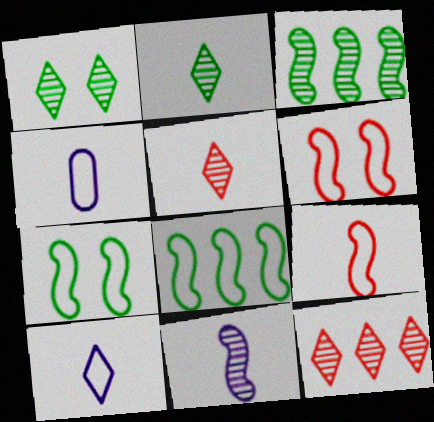[]